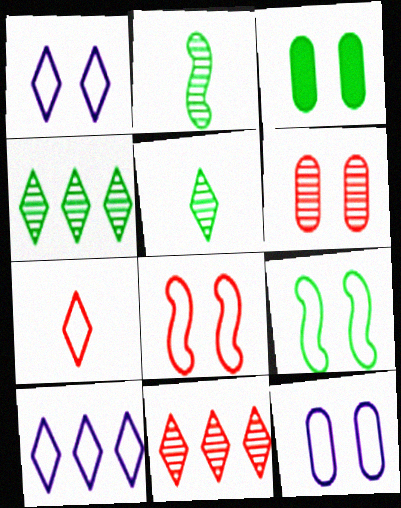[[3, 6, 12]]